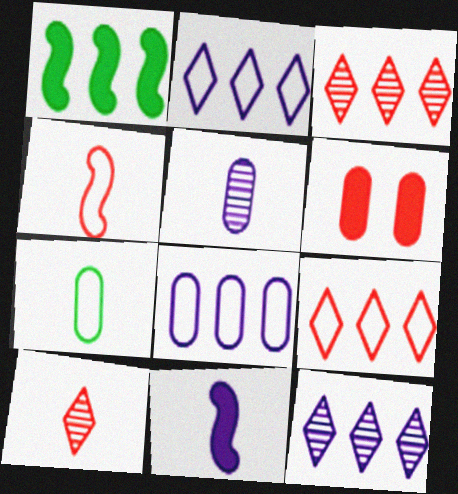[[1, 3, 8], 
[3, 4, 6], 
[7, 10, 11]]